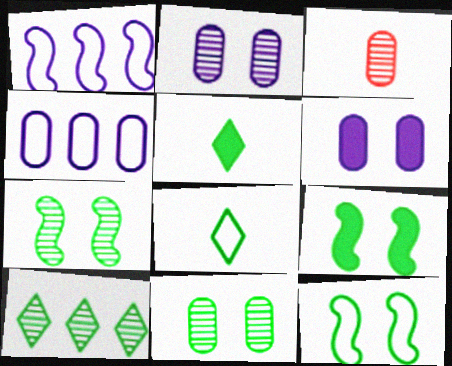[[7, 9, 12]]